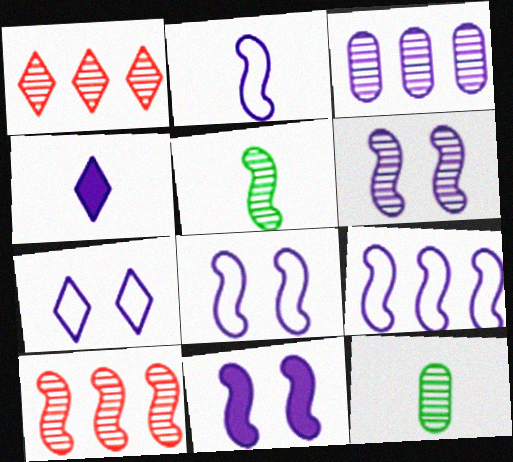[[1, 6, 12], 
[2, 8, 9], 
[3, 4, 8], 
[5, 6, 10], 
[6, 8, 11]]